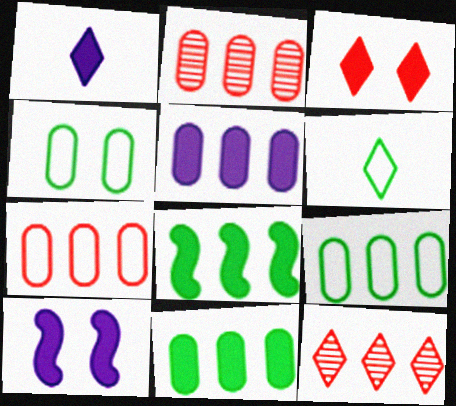[[1, 5, 10], 
[2, 5, 9], 
[2, 6, 10]]